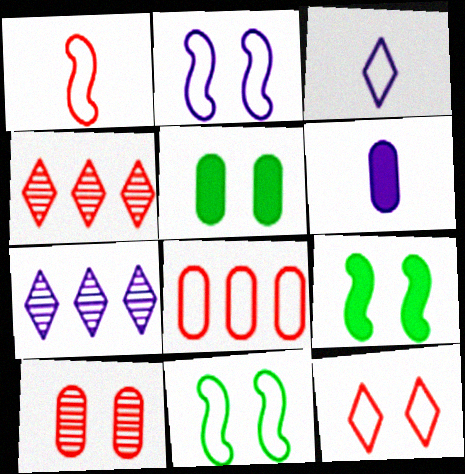[[1, 5, 7], 
[1, 8, 12], 
[2, 6, 7], 
[3, 8, 11], 
[4, 6, 11]]